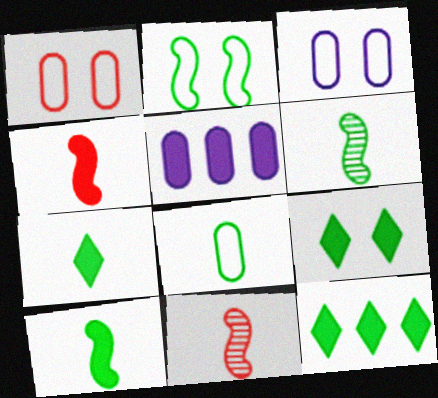[[3, 11, 12], 
[4, 5, 9], 
[6, 7, 8], 
[7, 9, 12]]